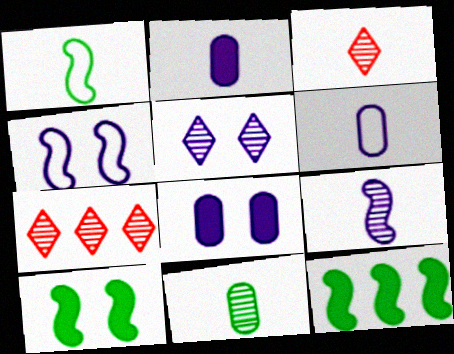[[1, 2, 3], 
[1, 7, 8], 
[3, 9, 11], 
[4, 5, 8], 
[6, 7, 10]]